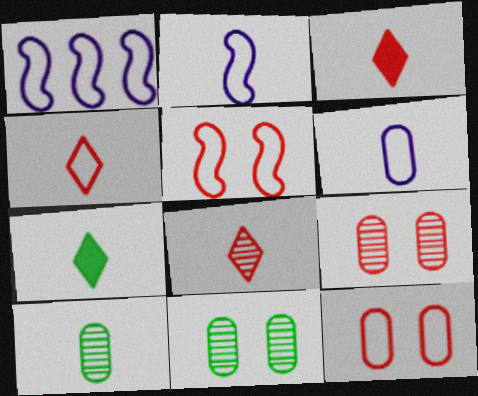[[1, 3, 11], 
[1, 7, 9], 
[2, 3, 10], 
[3, 4, 8]]